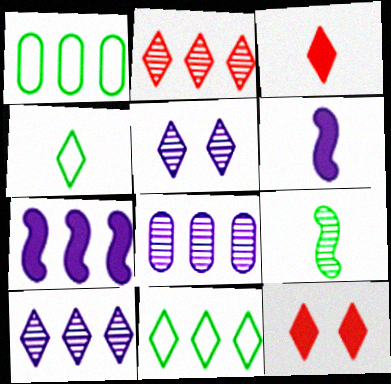[[1, 2, 7], 
[3, 5, 11], 
[4, 10, 12]]